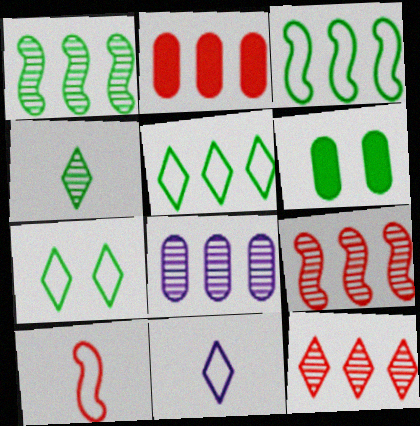[[1, 8, 12], 
[3, 4, 6], 
[6, 9, 11]]